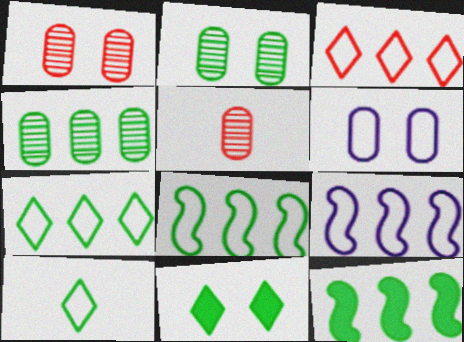[[2, 10, 12], 
[4, 7, 12], 
[5, 9, 11]]